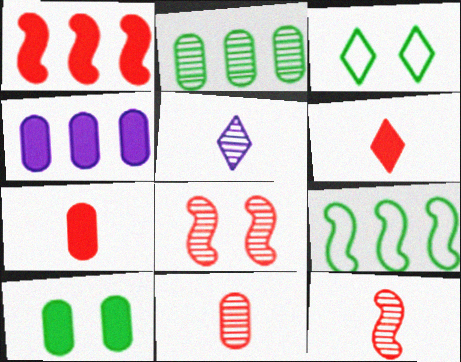[[2, 5, 8], 
[3, 4, 12], 
[4, 7, 10]]